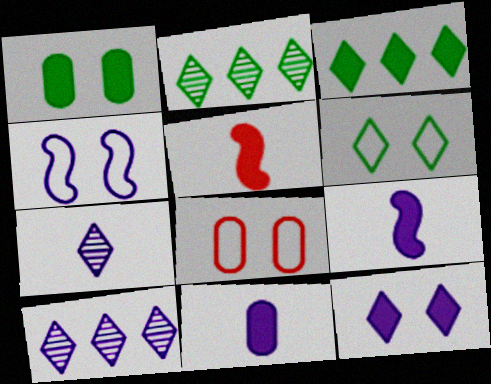[[2, 8, 9], 
[4, 6, 8], 
[4, 10, 11]]